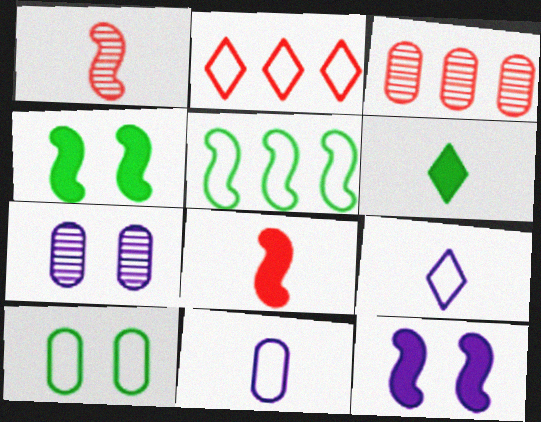[[1, 5, 12], 
[1, 6, 11], 
[3, 4, 9]]